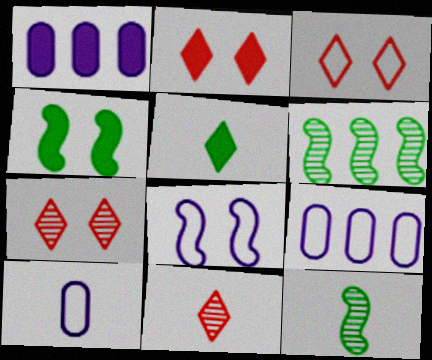[[1, 3, 12], 
[2, 3, 7], 
[2, 6, 10], 
[2, 9, 12], 
[4, 9, 11]]